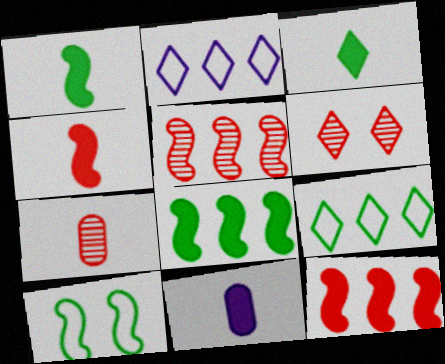[[2, 3, 6], 
[3, 4, 11], 
[5, 6, 7]]